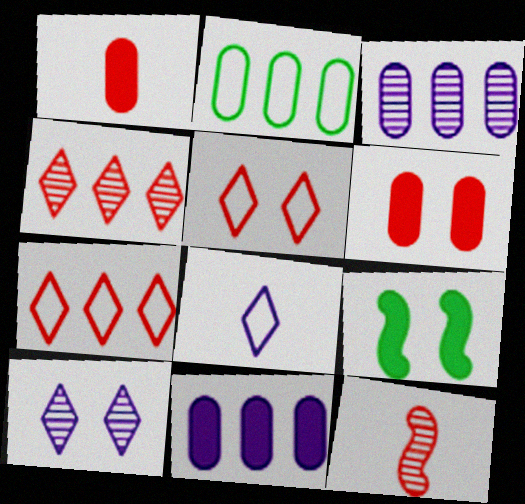[[6, 7, 12]]